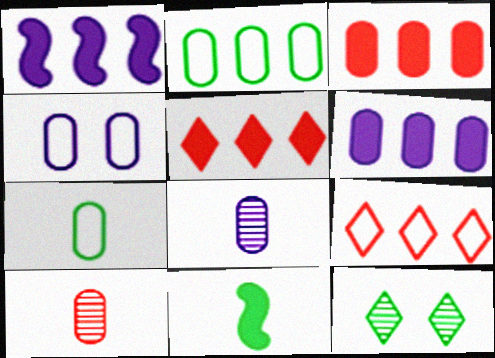[[2, 11, 12], 
[4, 6, 8]]